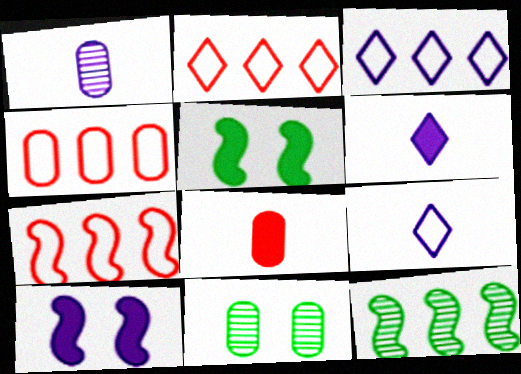[[1, 2, 5], 
[1, 3, 10], 
[2, 4, 7], 
[6, 7, 11]]